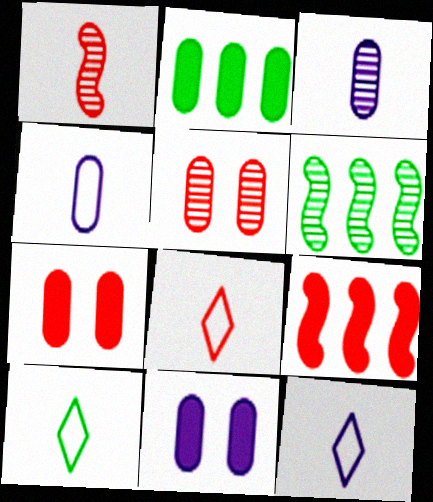[[2, 4, 5], 
[5, 8, 9], 
[6, 7, 12], 
[6, 8, 11], 
[8, 10, 12]]